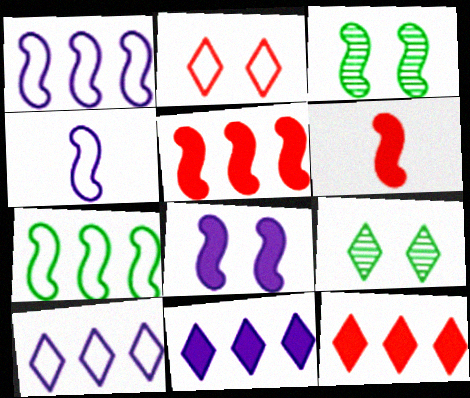[[1, 3, 6], 
[3, 4, 5]]